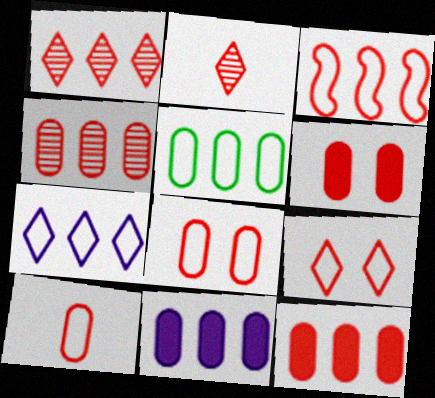[[1, 3, 12], 
[2, 3, 6], 
[3, 5, 7], 
[3, 9, 10], 
[4, 5, 11], 
[4, 6, 10]]